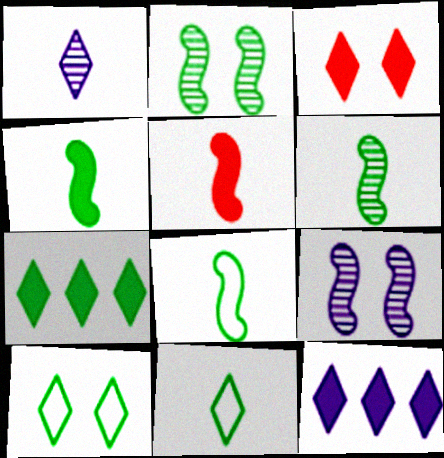[[4, 6, 8]]